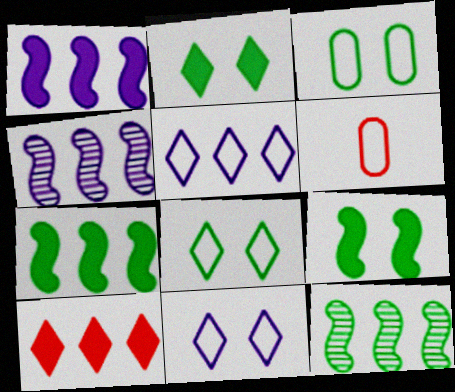[[2, 4, 6]]